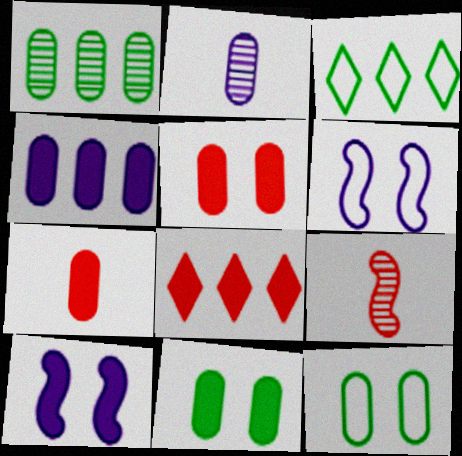[[4, 7, 11]]